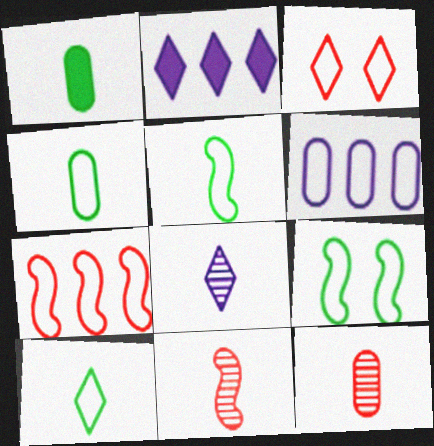[[2, 9, 12], 
[3, 5, 6], 
[4, 5, 10]]